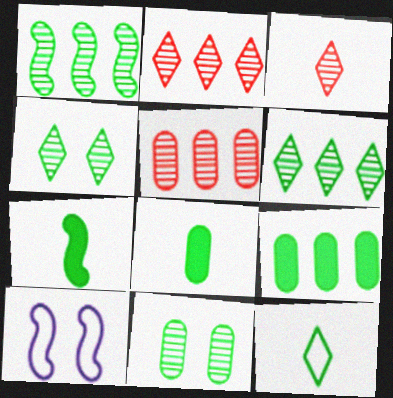[[2, 8, 10], 
[3, 9, 10]]